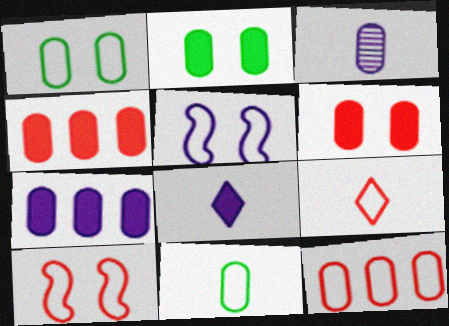[[1, 3, 4], 
[2, 3, 12], 
[9, 10, 12]]